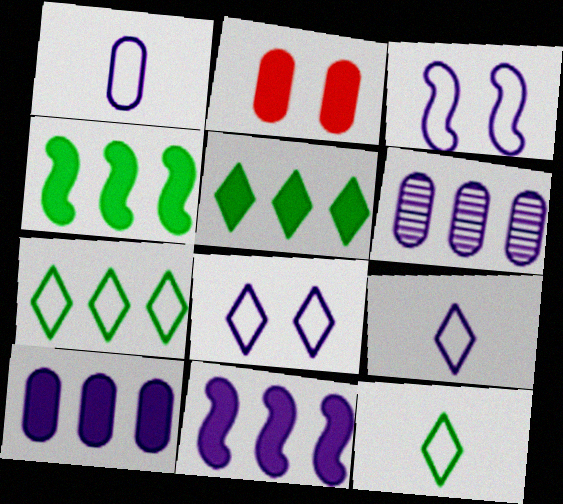[]